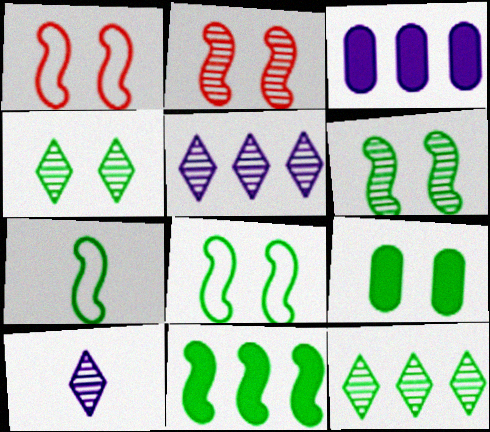[[4, 8, 9], 
[6, 7, 11], 
[7, 9, 12]]